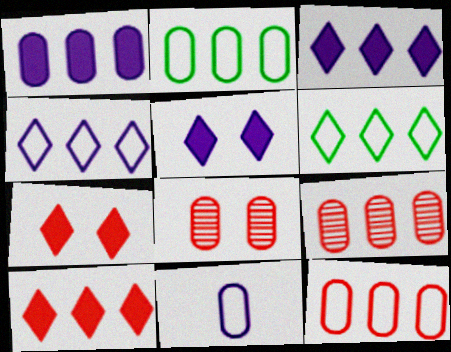[[1, 2, 9]]